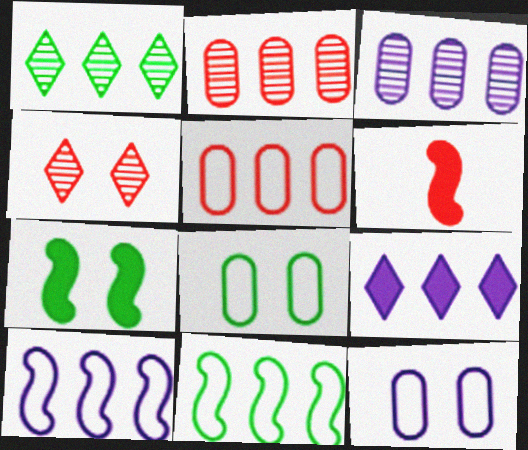[[1, 6, 12], 
[2, 9, 11], 
[3, 9, 10], 
[4, 5, 6], 
[4, 7, 12]]